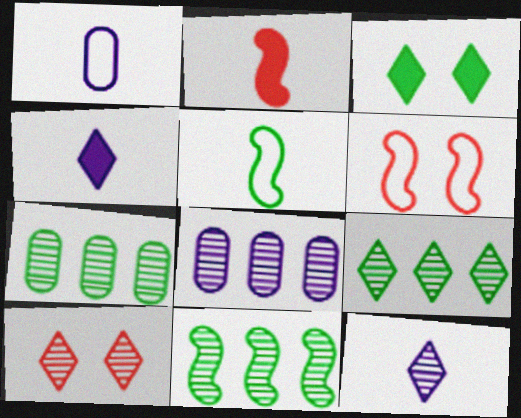[[3, 5, 7], 
[4, 6, 7], 
[7, 9, 11], 
[9, 10, 12]]